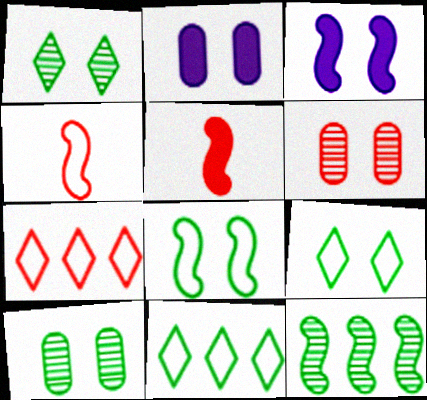[[3, 4, 12], 
[3, 6, 9], 
[5, 6, 7]]